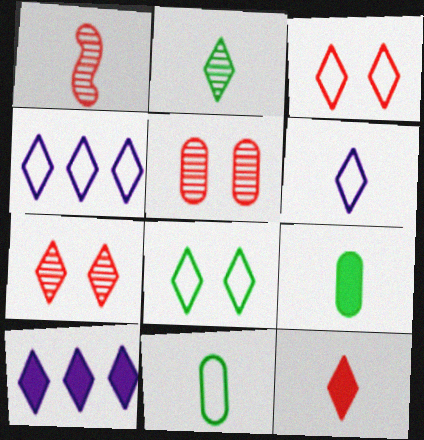[[1, 6, 9], 
[2, 3, 10], 
[2, 6, 12]]